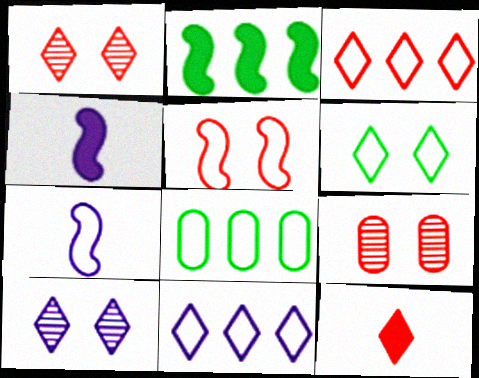[[1, 3, 12], 
[1, 4, 8]]